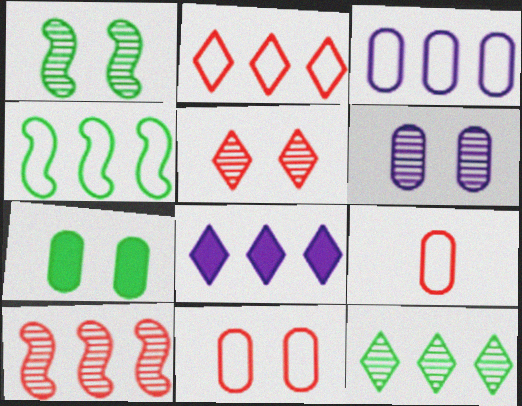[[1, 5, 6], 
[1, 8, 9], 
[2, 3, 4], 
[2, 8, 12], 
[6, 7, 11]]